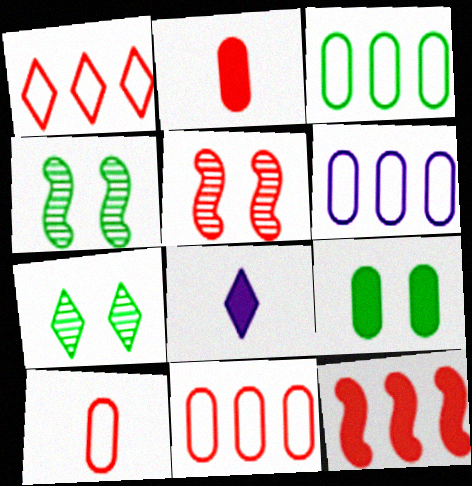[[1, 2, 5], 
[1, 7, 8], 
[3, 5, 8], 
[3, 6, 11], 
[4, 8, 11], 
[8, 9, 12]]